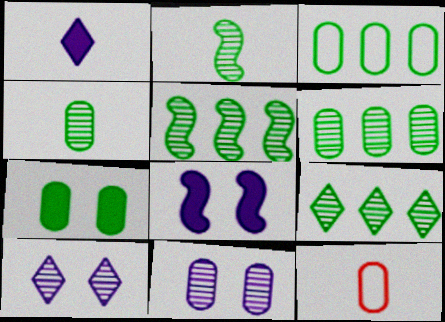[[1, 2, 12], 
[3, 4, 7], 
[5, 6, 9], 
[8, 9, 12]]